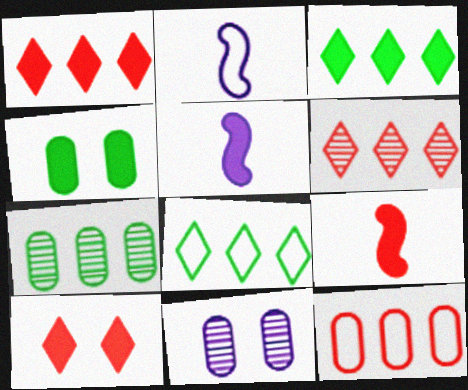[[1, 4, 5], 
[2, 4, 6], 
[2, 7, 10], 
[8, 9, 11]]